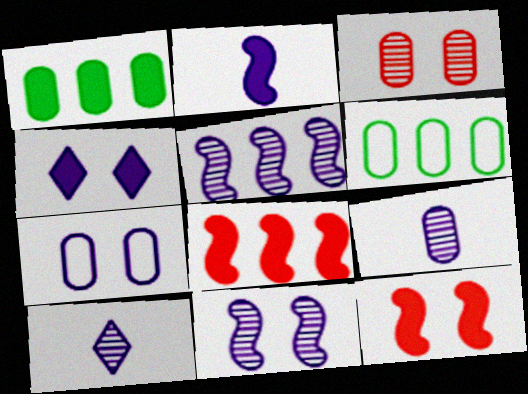[[4, 7, 11], 
[6, 10, 12]]